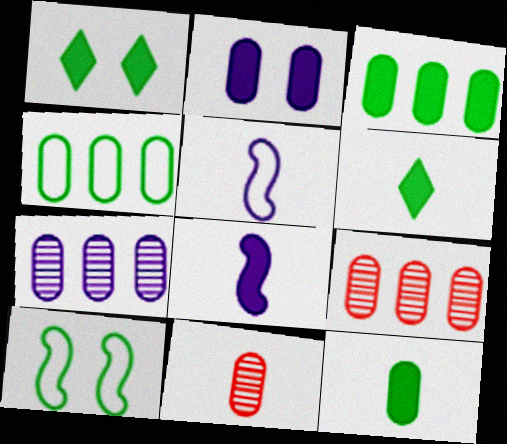[[1, 5, 9], 
[2, 4, 11], 
[5, 6, 11]]